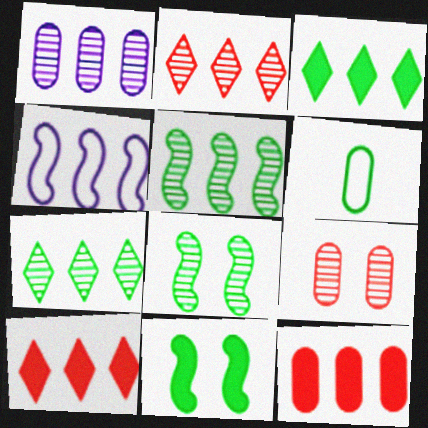[[1, 2, 5], 
[3, 6, 8], 
[4, 7, 12], 
[6, 7, 11]]